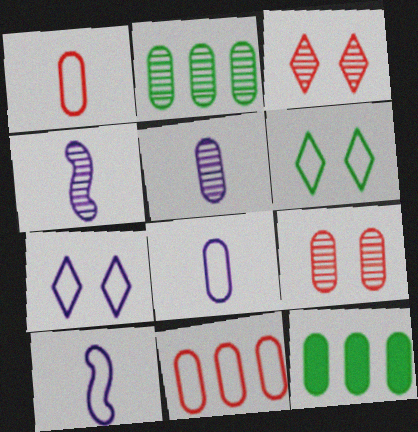[[2, 3, 4], 
[2, 5, 9], 
[3, 10, 12], 
[6, 10, 11], 
[8, 9, 12]]